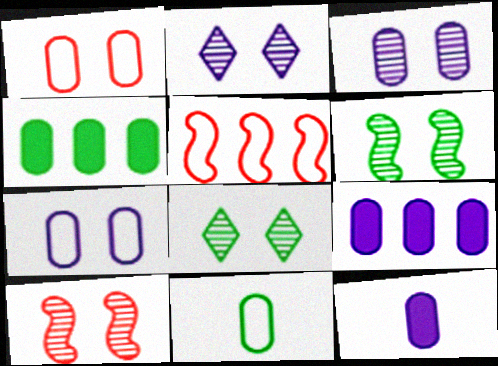[[3, 8, 10], 
[5, 8, 12]]